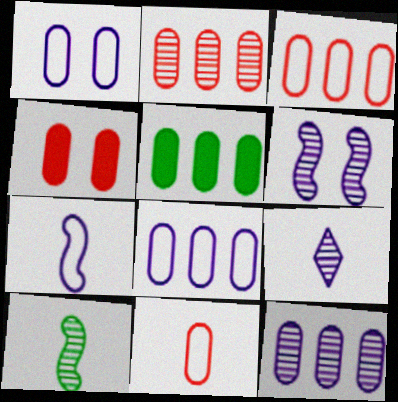[[2, 4, 11], 
[2, 5, 8], 
[3, 5, 12], 
[6, 9, 12]]